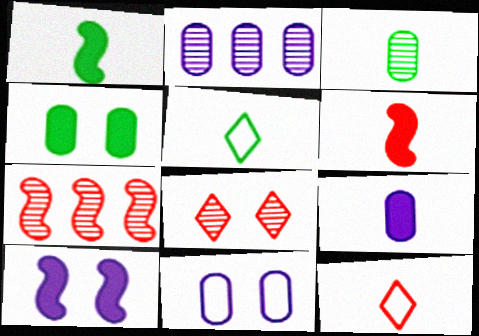[[1, 3, 5], 
[2, 9, 11]]